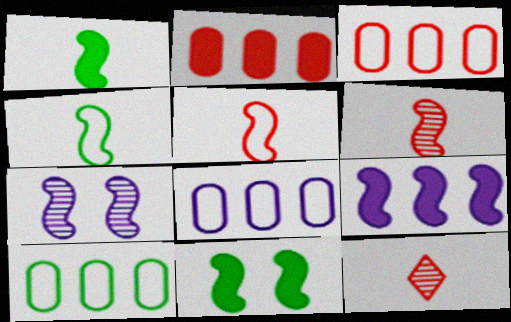[[3, 8, 10], 
[8, 11, 12]]